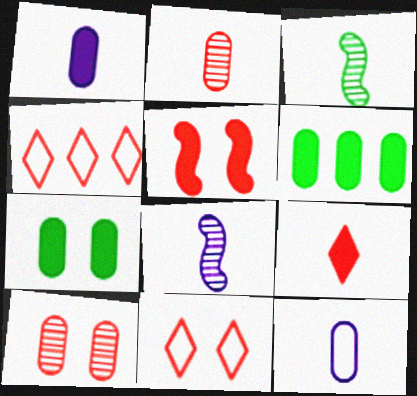[[2, 4, 5], 
[3, 9, 12], 
[4, 7, 8], 
[5, 10, 11], 
[6, 8, 11], 
[6, 10, 12]]